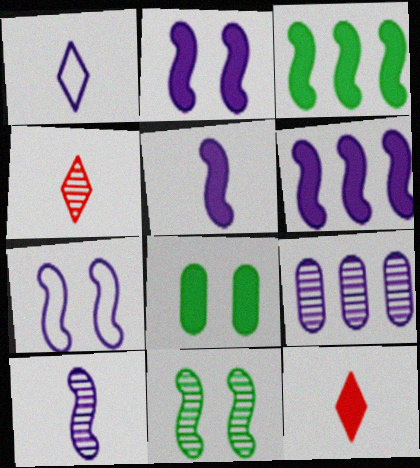[[1, 2, 9], 
[2, 5, 6], 
[4, 9, 11], 
[6, 7, 10], 
[6, 8, 12]]